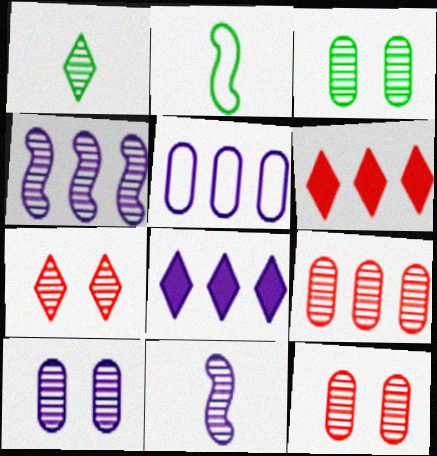[[1, 4, 12], 
[2, 6, 10], 
[2, 8, 12], 
[3, 10, 12], 
[4, 5, 8]]